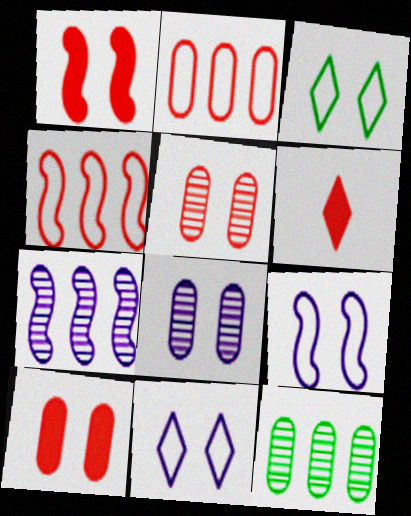[[1, 3, 8], 
[4, 5, 6], 
[6, 9, 12]]